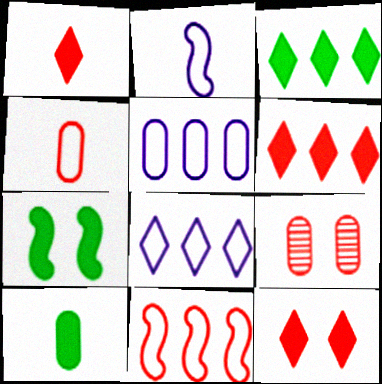[[1, 6, 12], 
[1, 9, 11], 
[2, 3, 9], 
[3, 7, 10], 
[5, 9, 10]]